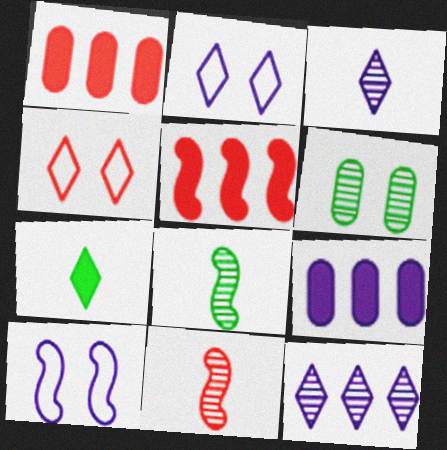[[1, 2, 8], 
[1, 4, 11], 
[3, 9, 10], 
[4, 7, 12], 
[4, 8, 9], 
[5, 8, 10], 
[6, 11, 12]]